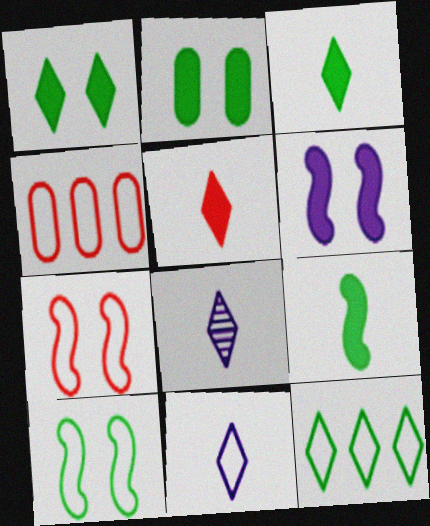[[4, 10, 11]]